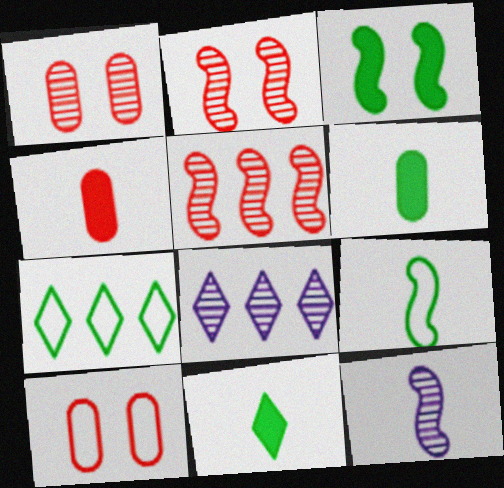[]